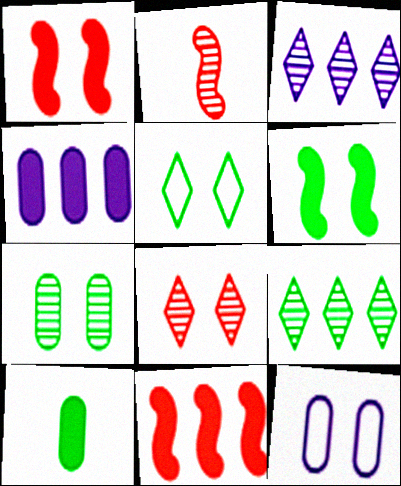[[2, 3, 7], 
[2, 4, 5], 
[5, 6, 7], 
[6, 8, 12]]